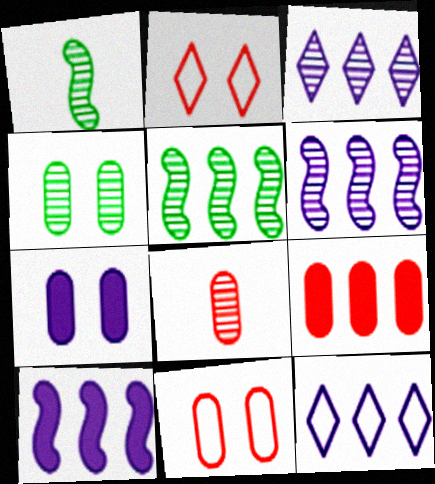[[4, 7, 11], 
[5, 9, 12], 
[8, 9, 11]]